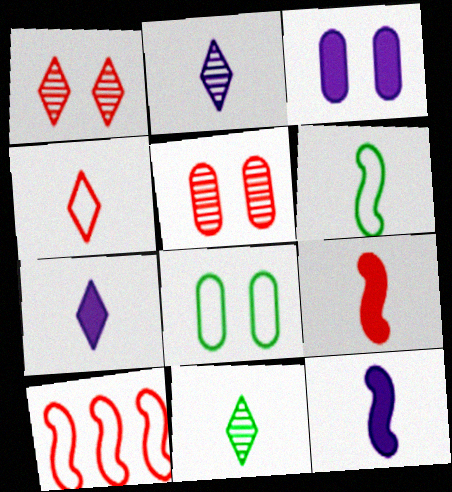[[3, 5, 8], 
[3, 10, 11], 
[4, 7, 11]]